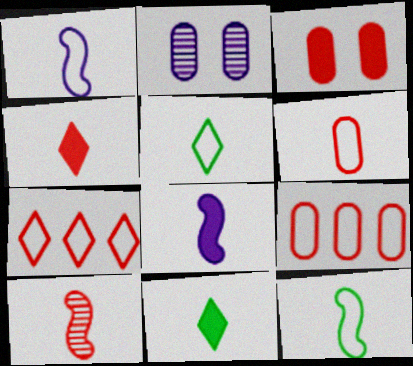[[1, 5, 6], 
[3, 7, 10], 
[4, 6, 10], 
[8, 10, 12]]